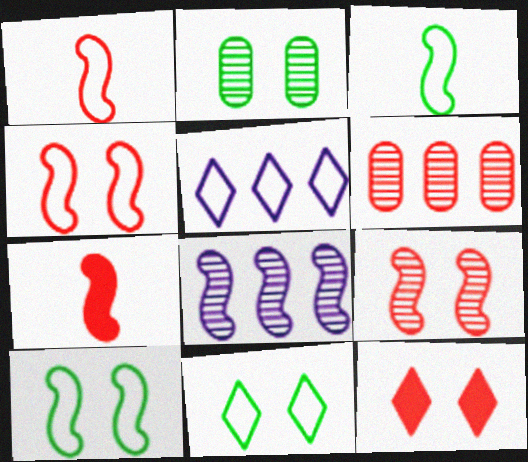[[1, 6, 12], 
[2, 5, 7], 
[7, 8, 10]]